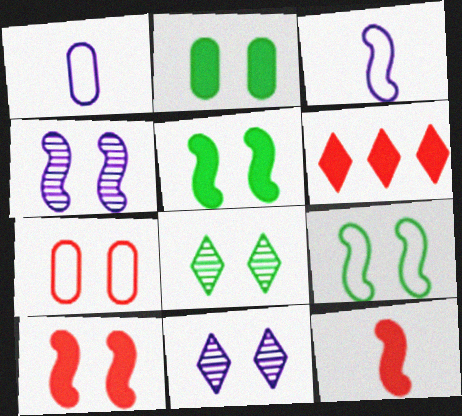[[2, 8, 9], 
[4, 9, 10], 
[5, 7, 11]]